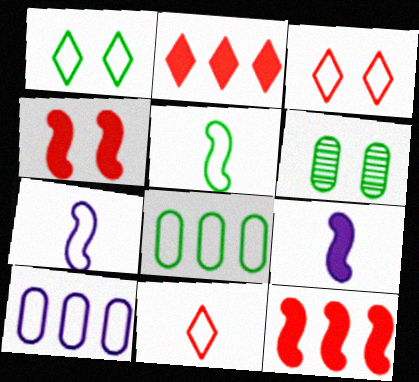[[1, 5, 8], 
[2, 6, 7], 
[3, 5, 10], 
[3, 7, 8]]